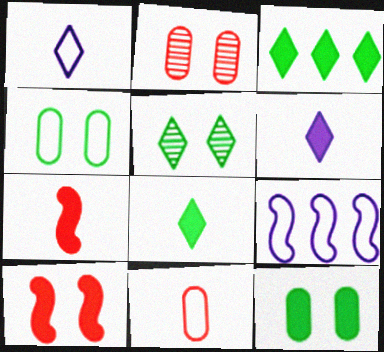[[2, 8, 9]]